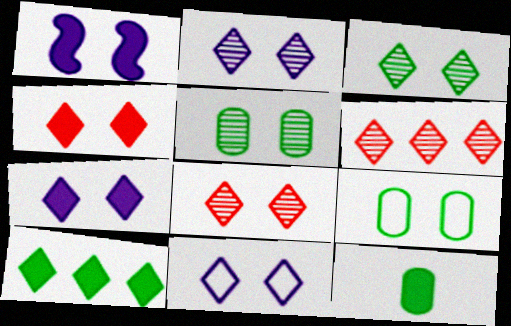[[1, 8, 9], 
[2, 3, 8], 
[2, 7, 11], 
[3, 4, 11]]